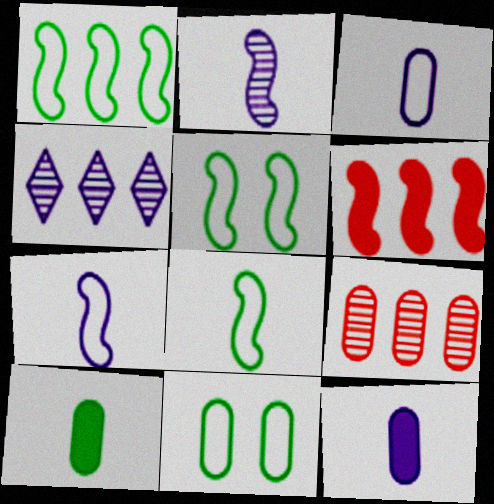[[1, 5, 8], 
[2, 5, 6], 
[9, 11, 12]]